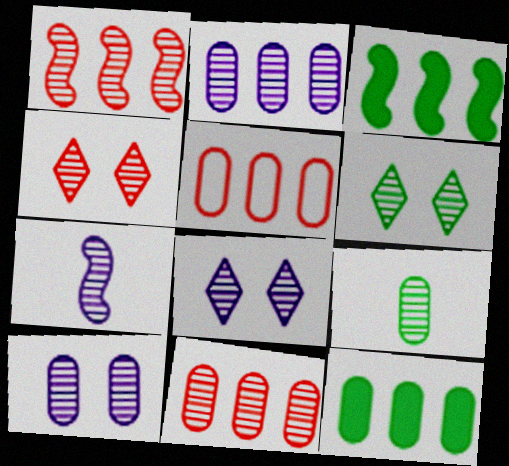[[1, 8, 9], 
[2, 5, 12], 
[2, 7, 8], 
[4, 6, 8], 
[6, 7, 11], 
[9, 10, 11]]